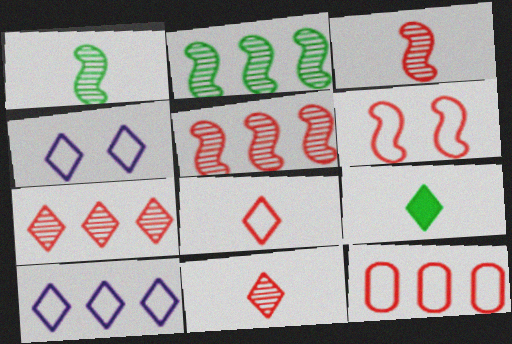[[4, 7, 9], 
[6, 8, 12]]